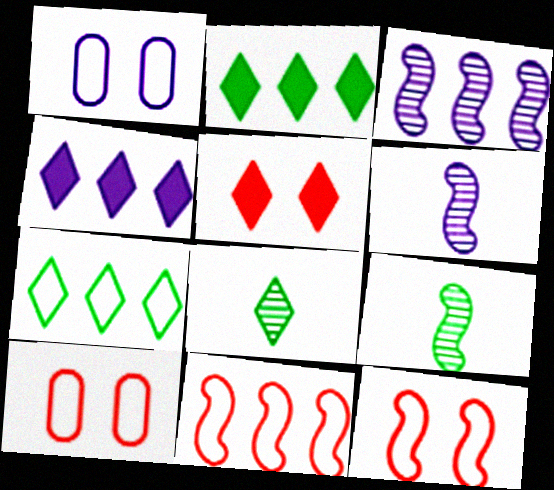[[1, 4, 6], 
[2, 6, 10], 
[4, 9, 10]]